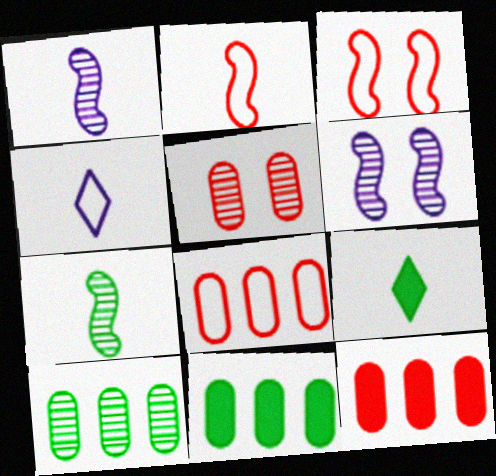[[6, 8, 9]]